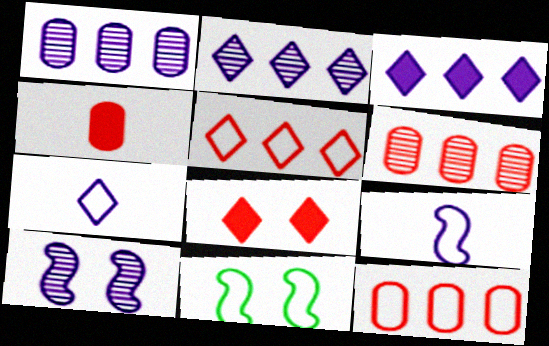[[2, 4, 11], 
[7, 11, 12]]